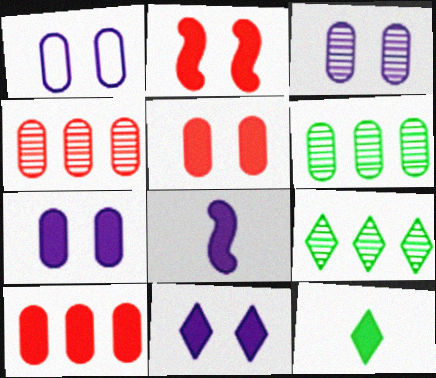[[1, 3, 7]]